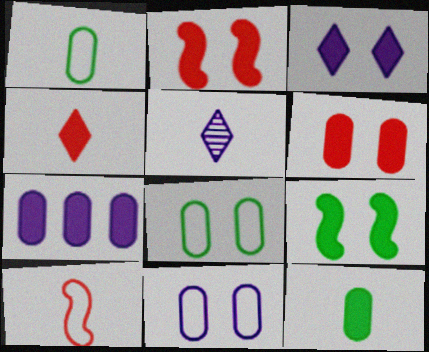[[3, 6, 9], 
[4, 7, 9], 
[5, 10, 12], 
[6, 7, 12]]